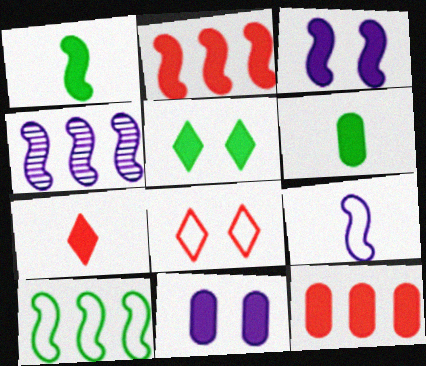[[1, 2, 3], 
[2, 4, 10], 
[3, 4, 9], 
[4, 6, 8], 
[6, 11, 12]]